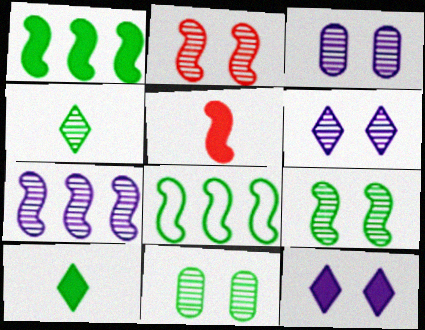[[2, 6, 11], 
[8, 10, 11]]